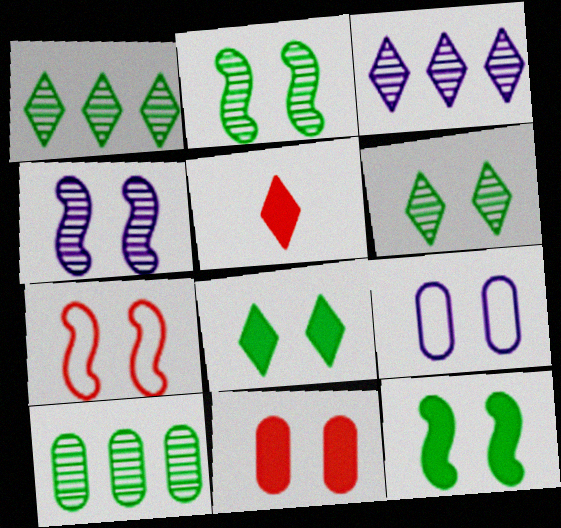[[4, 7, 12]]